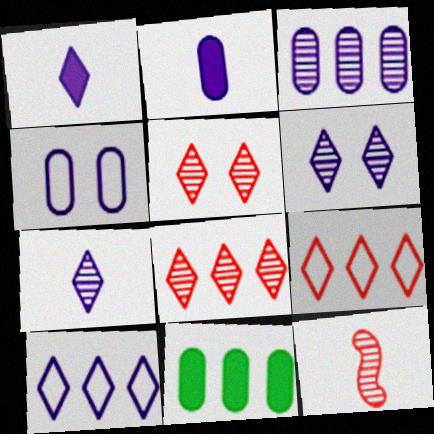[[1, 6, 10], 
[2, 3, 4]]